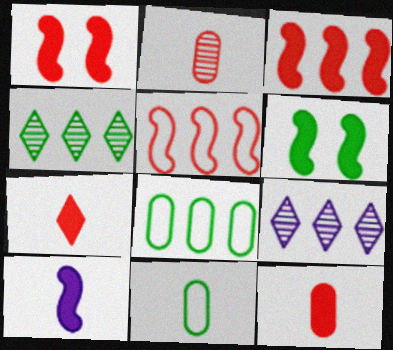[[1, 9, 11], 
[3, 6, 10], 
[3, 8, 9], 
[4, 6, 11]]